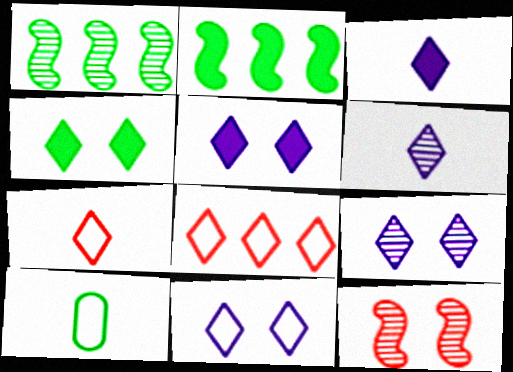[[1, 4, 10], 
[4, 6, 8], 
[5, 9, 11]]